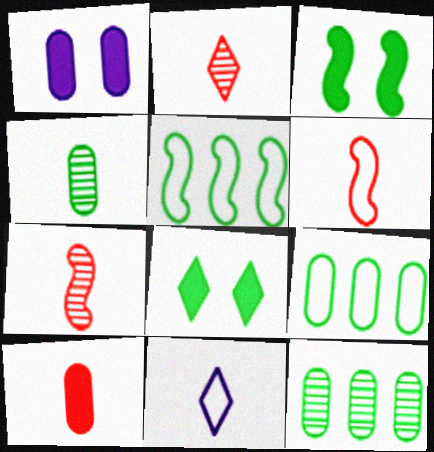[[1, 2, 5], 
[2, 6, 10], 
[4, 5, 8]]